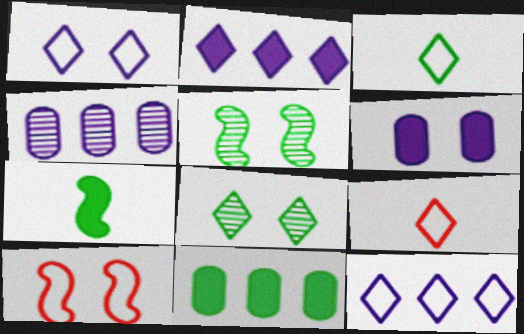[[2, 8, 9], 
[3, 5, 11], 
[6, 8, 10]]